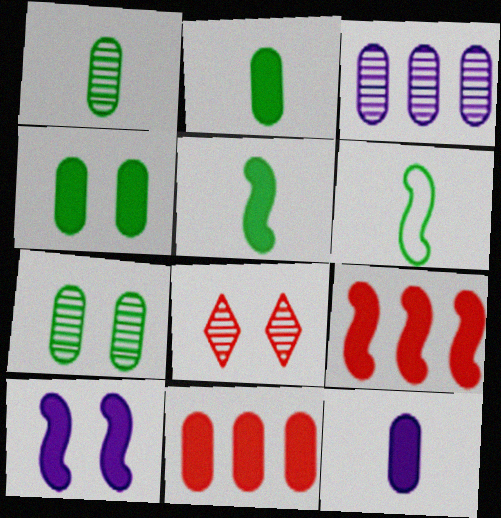[[4, 11, 12], 
[5, 9, 10]]